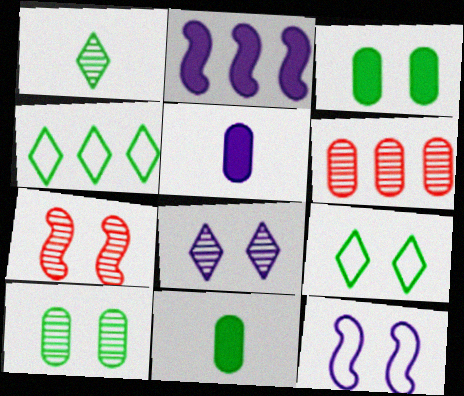[[2, 4, 6], 
[4, 5, 7], 
[7, 8, 10]]